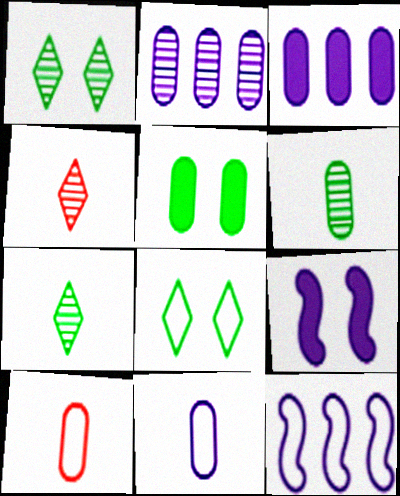[[2, 5, 10], 
[4, 5, 12], 
[8, 10, 12]]